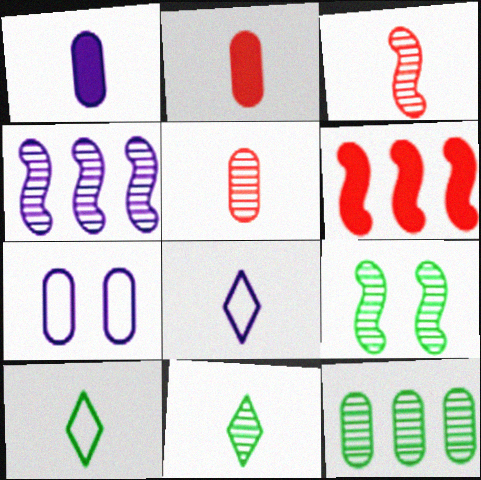[[1, 3, 10], 
[2, 7, 12], 
[3, 4, 9], 
[6, 7, 11], 
[9, 11, 12]]